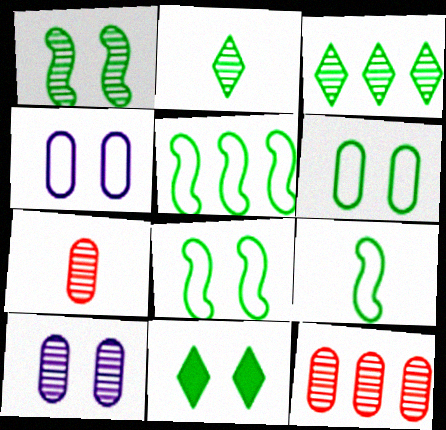[[1, 6, 11], 
[5, 8, 9]]